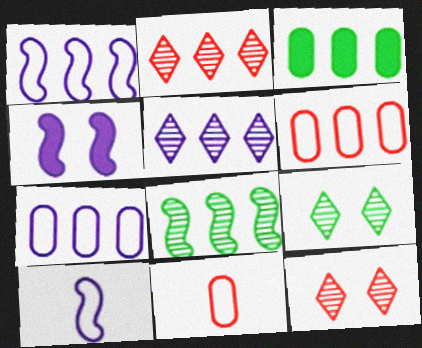[[1, 2, 3], 
[3, 10, 12]]